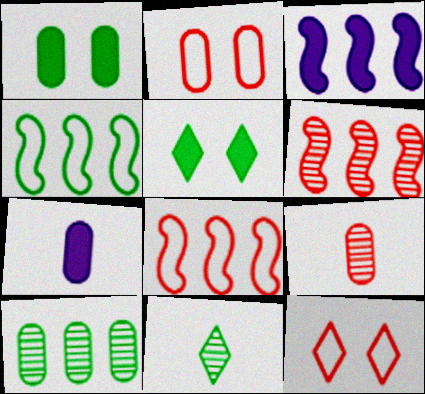[[1, 4, 11], 
[2, 3, 11], 
[2, 7, 10], 
[3, 4, 6]]